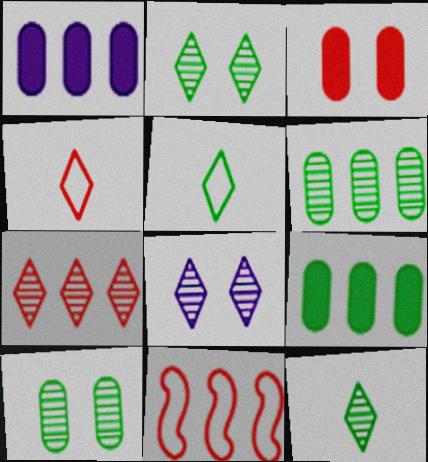[[7, 8, 12]]